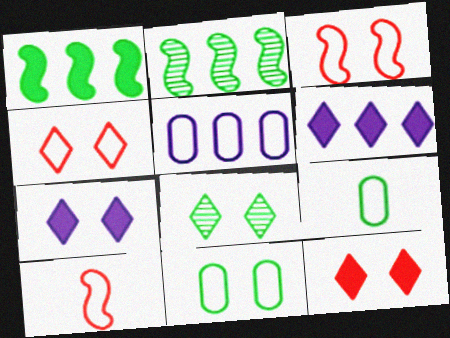[[1, 8, 9], 
[4, 7, 8]]